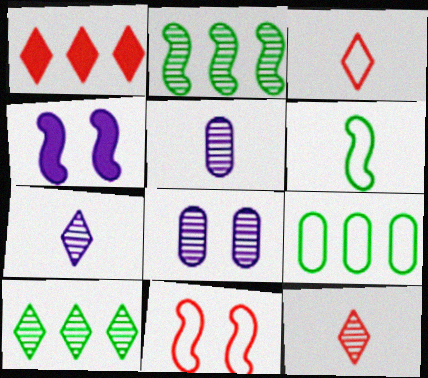[[1, 6, 8], 
[2, 8, 12], 
[4, 9, 12]]